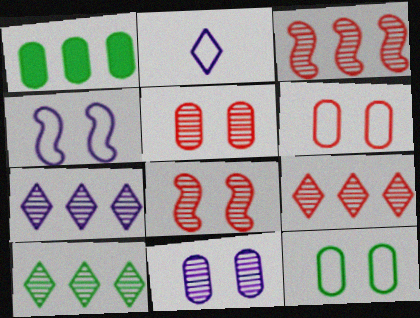[[1, 2, 8], 
[7, 9, 10]]